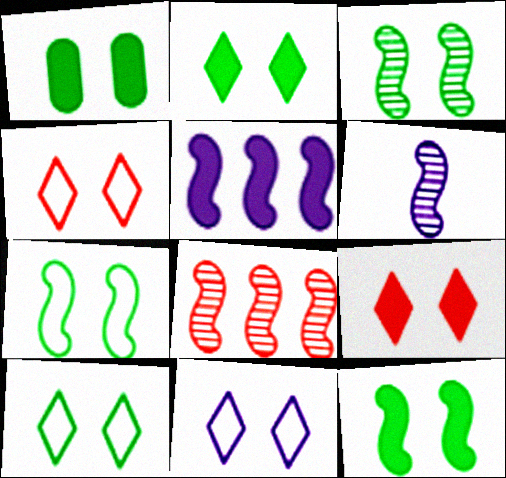[[1, 2, 12], 
[1, 3, 10], 
[3, 6, 8], 
[3, 7, 12], 
[4, 10, 11]]